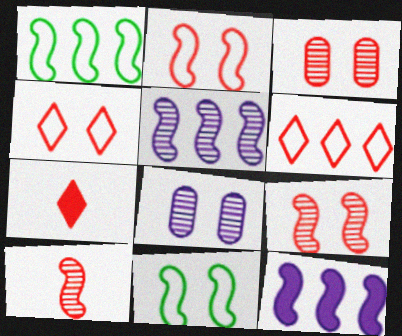[[1, 7, 8], 
[10, 11, 12]]